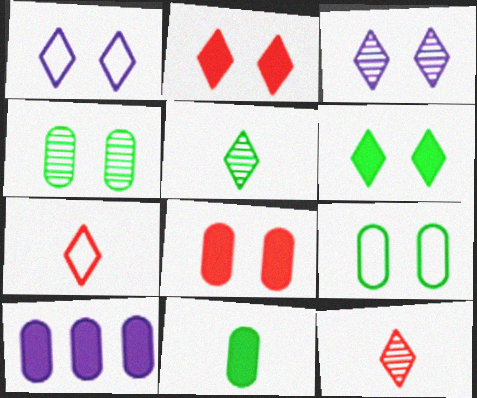[[8, 10, 11]]